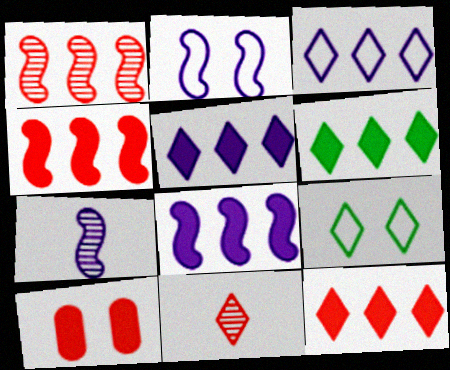[[2, 7, 8], 
[5, 6, 12], 
[5, 9, 11]]